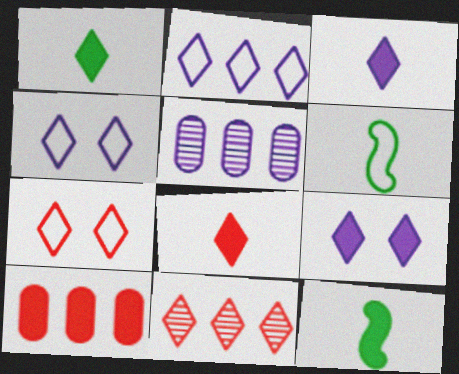[[1, 3, 8], 
[1, 4, 11], 
[5, 7, 12], 
[7, 8, 11], 
[9, 10, 12]]